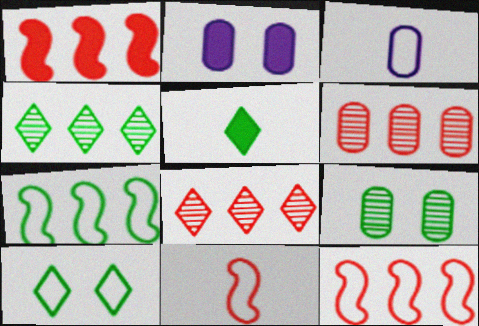[[1, 2, 5], 
[2, 4, 11], 
[3, 10, 12], 
[4, 5, 10], 
[5, 7, 9]]